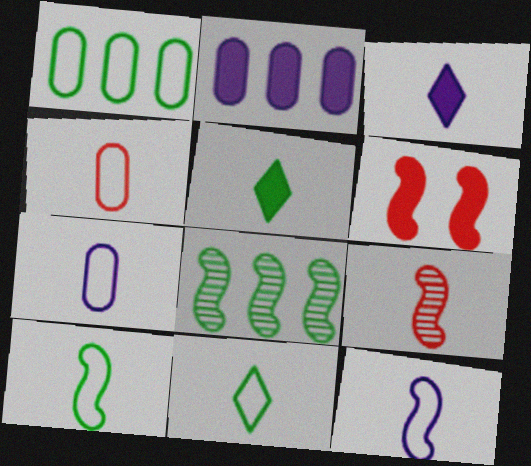[[2, 5, 6], 
[4, 11, 12], 
[5, 7, 9], 
[6, 8, 12]]